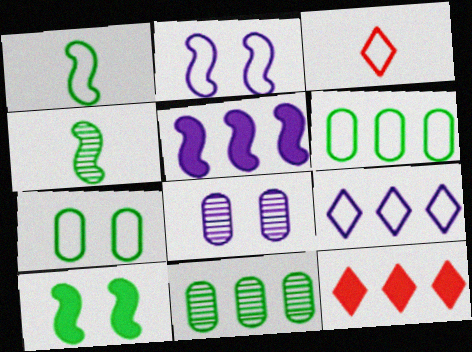[[1, 8, 12], 
[2, 3, 6]]